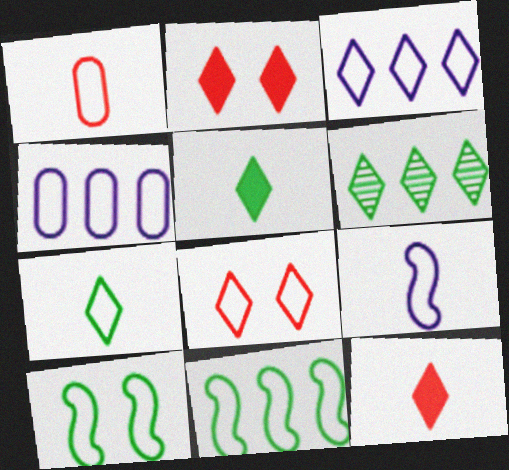[[1, 3, 10], 
[1, 7, 9], 
[3, 7, 8]]